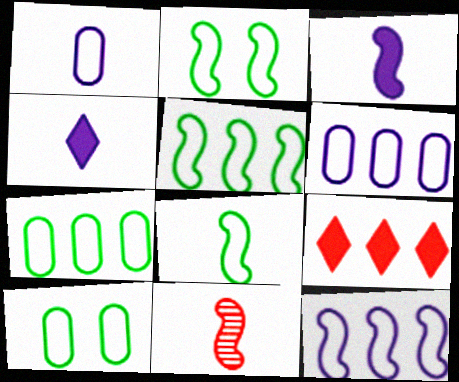[[2, 5, 8], 
[3, 8, 11]]